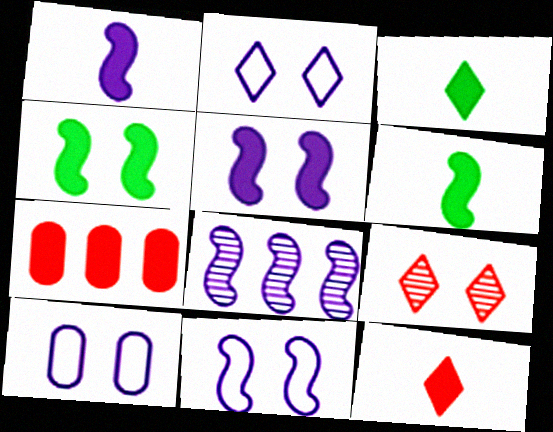[[1, 8, 11], 
[2, 10, 11], 
[3, 5, 7], 
[4, 9, 10]]